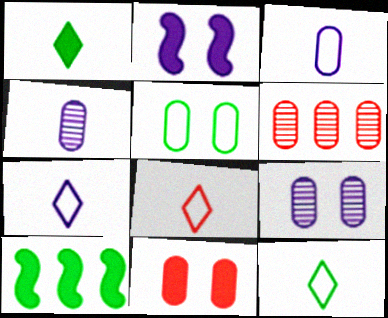[[2, 6, 12], 
[5, 9, 11], 
[7, 8, 12], 
[8, 9, 10]]